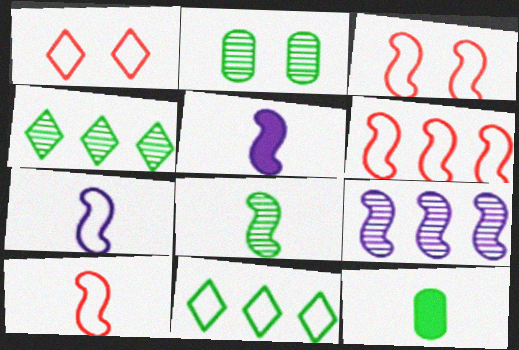[[1, 9, 12], 
[2, 4, 8], 
[3, 6, 10], 
[5, 8, 10]]